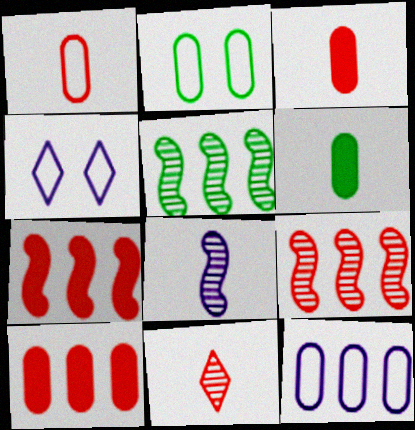[[1, 2, 12], 
[3, 4, 5], 
[4, 6, 9]]